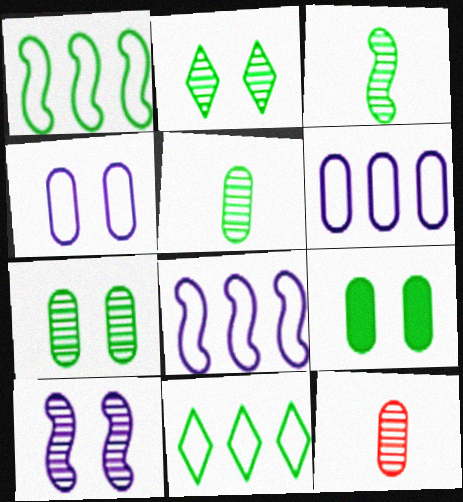[[3, 9, 11], 
[6, 9, 12]]